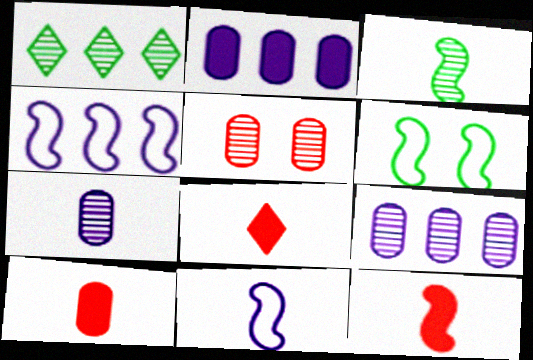[[3, 11, 12], 
[6, 8, 9], 
[8, 10, 12]]